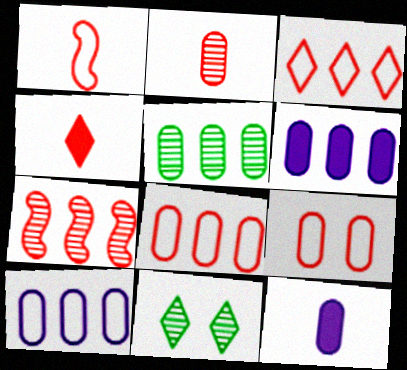[[1, 2, 4], 
[1, 3, 9], 
[1, 6, 11], 
[4, 7, 9], 
[5, 6, 8], 
[5, 9, 12]]